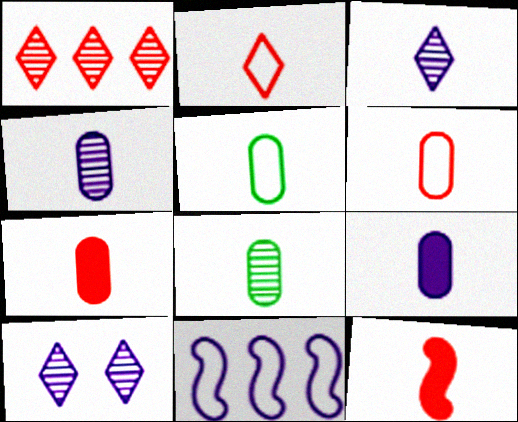[[3, 5, 12], 
[4, 5, 7], 
[6, 8, 9], 
[9, 10, 11]]